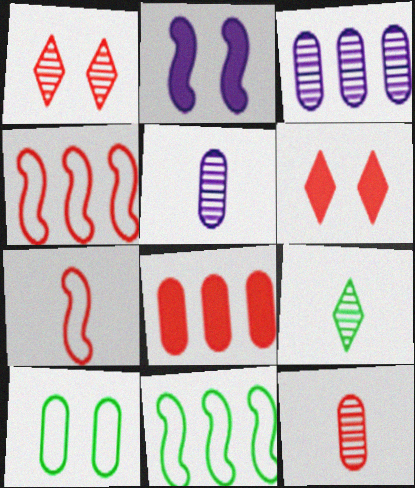[[1, 2, 10], 
[1, 7, 8], 
[4, 6, 12], 
[5, 6, 11], 
[5, 8, 10]]